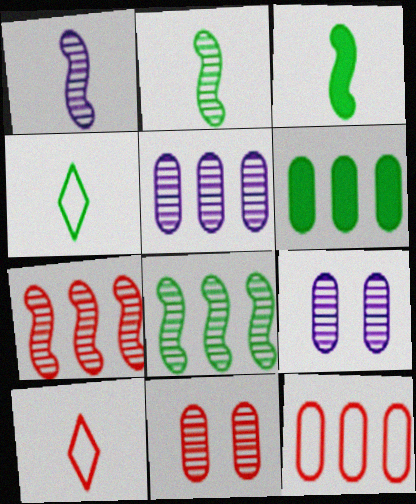[[5, 6, 12]]